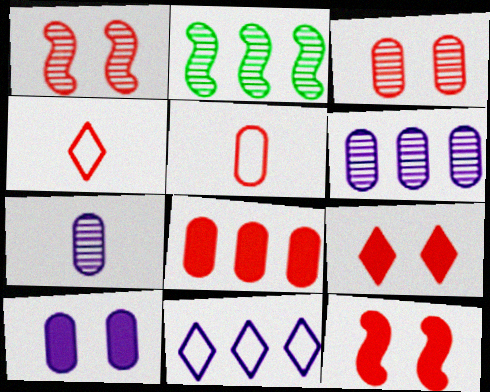[[1, 4, 8], 
[2, 4, 10], 
[2, 8, 11], 
[3, 5, 8]]